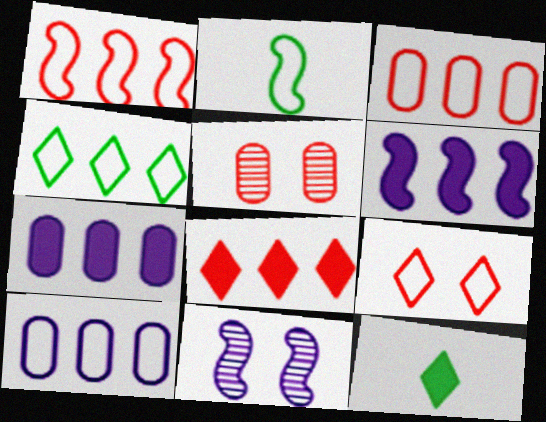[[1, 4, 10], 
[2, 9, 10], 
[3, 11, 12]]